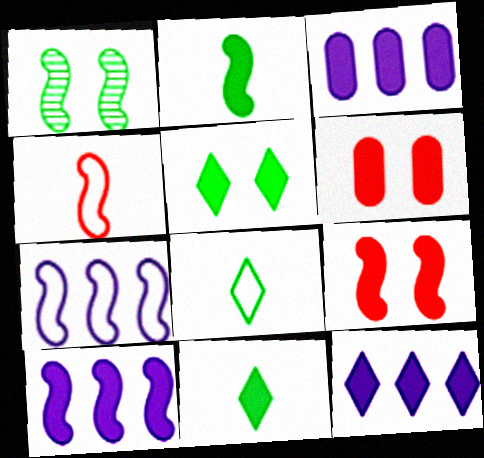[[1, 4, 10], 
[2, 6, 12], 
[2, 9, 10], 
[3, 9, 11], 
[3, 10, 12], 
[6, 10, 11]]